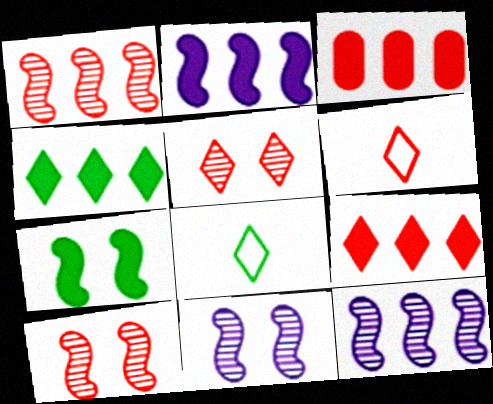[[2, 3, 4], 
[3, 6, 10], 
[3, 8, 11], 
[5, 6, 9]]